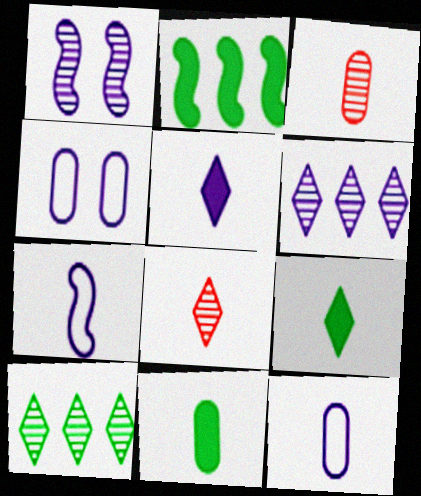[[1, 3, 10], 
[2, 4, 8], 
[3, 7, 9], 
[3, 11, 12], 
[7, 8, 11]]